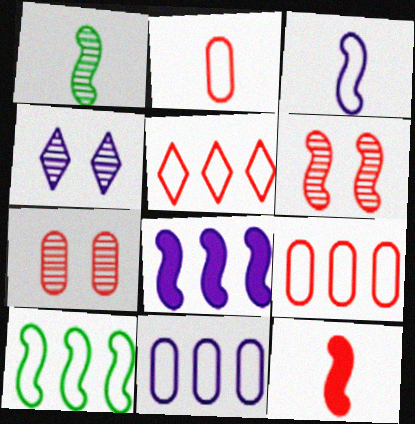[[1, 3, 12], 
[5, 7, 12], 
[5, 10, 11]]